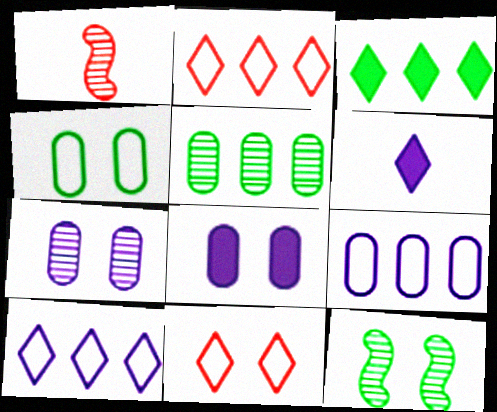[[8, 11, 12]]